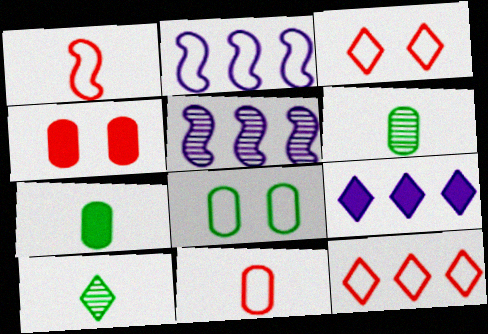[[2, 4, 10], 
[3, 5, 7], 
[3, 9, 10]]